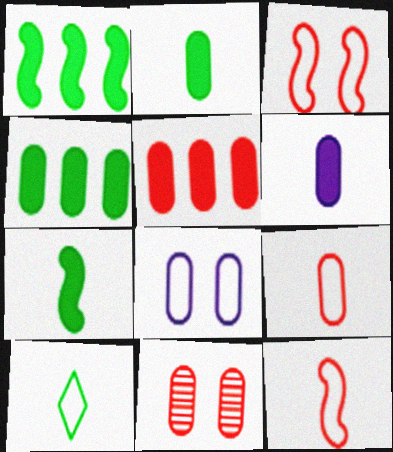[[5, 9, 11]]